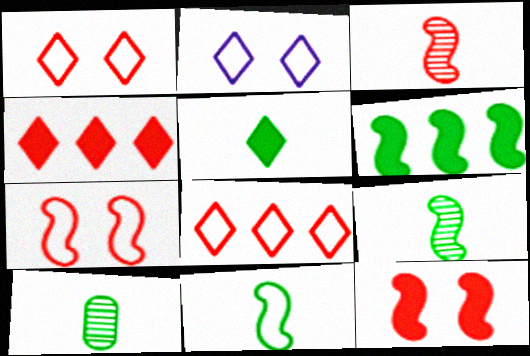[[5, 10, 11]]